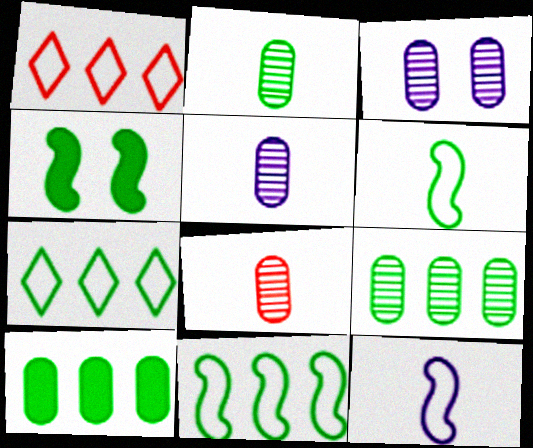[[1, 4, 5], 
[2, 4, 7], 
[2, 5, 8], 
[3, 8, 9]]